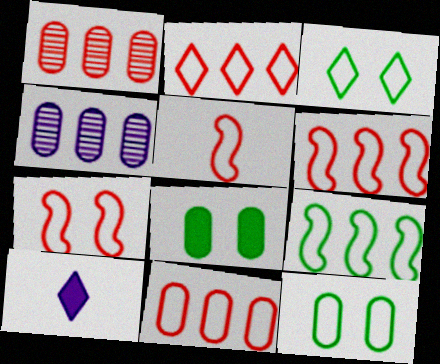[[2, 6, 11], 
[5, 6, 7]]